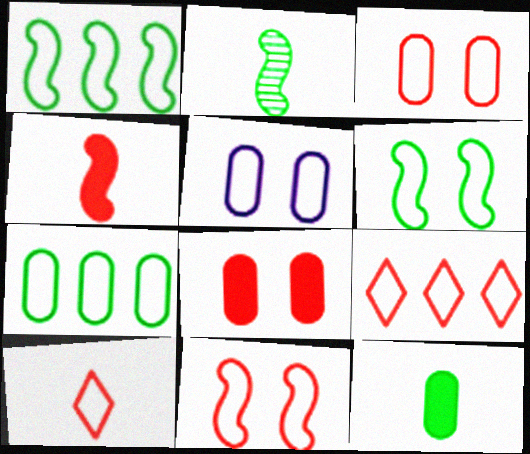[[1, 5, 10]]